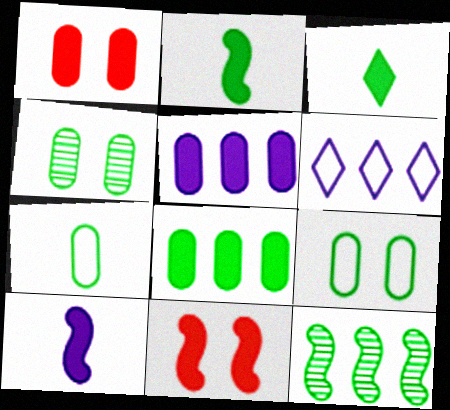[[3, 5, 11], 
[3, 9, 12], 
[4, 7, 8]]